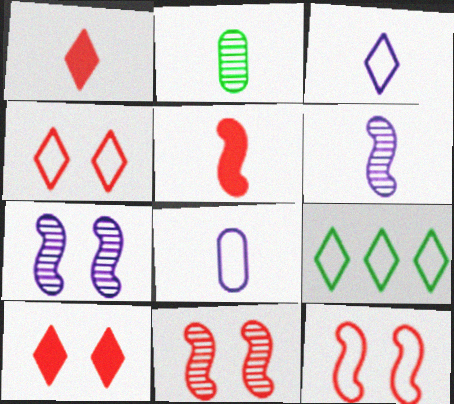[[2, 3, 5], 
[3, 4, 9], 
[8, 9, 12]]